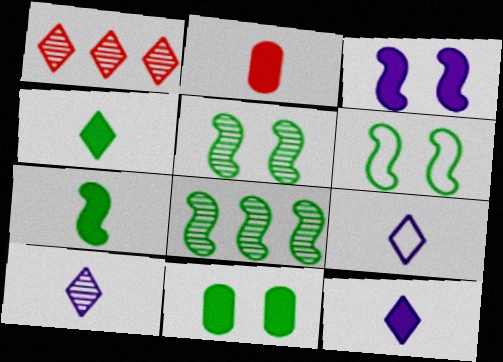[[2, 7, 12], 
[6, 7, 8], 
[9, 10, 12]]